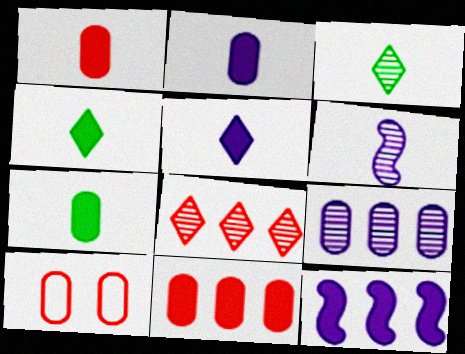[[1, 2, 7], 
[3, 10, 12], 
[7, 9, 10]]